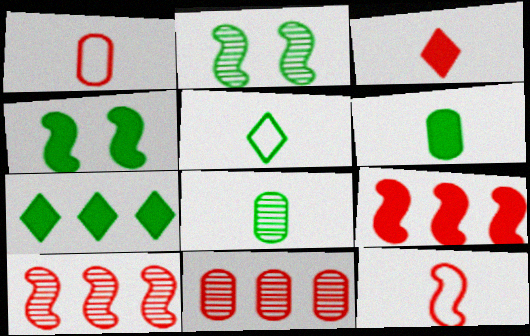[[4, 6, 7]]